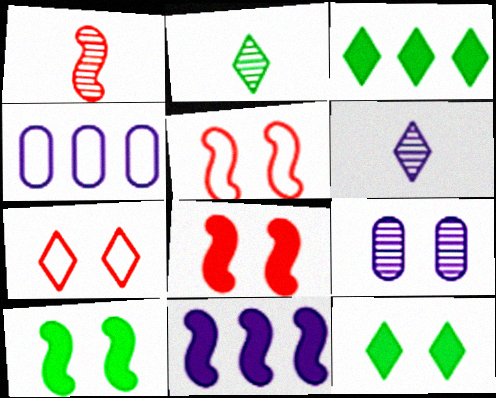[[1, 4, 12], 
[2, 4, 8], 
[3, 6, 7], 
[5, 9, 12], 
[7, 9, 10]]